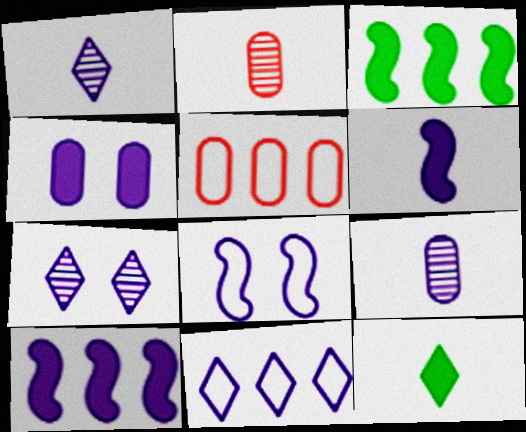[[4, 7, 8]]